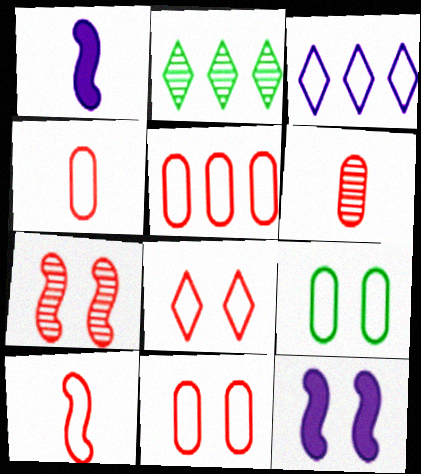[[1, 2, 11], 
[2, 4, 12], 
[3, 9, 10], 
[4, 5, 11], 
[5, 8, 10]]